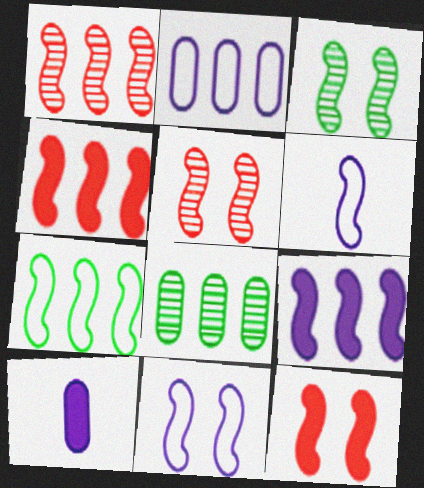[[1, 7, 9], 
[3, 4, 6], 
[3, 11, 12]]